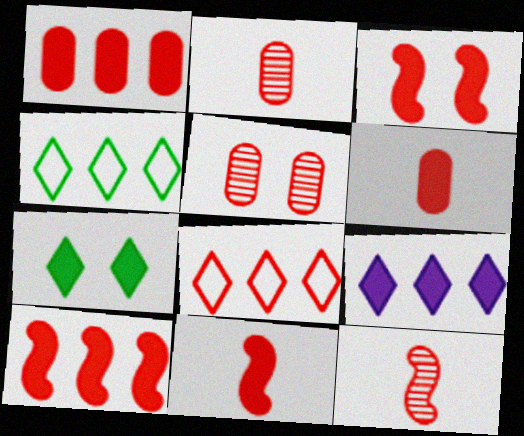[[2, 3, 8], 
[3, 10, 11], 
[5, 8, 11]]